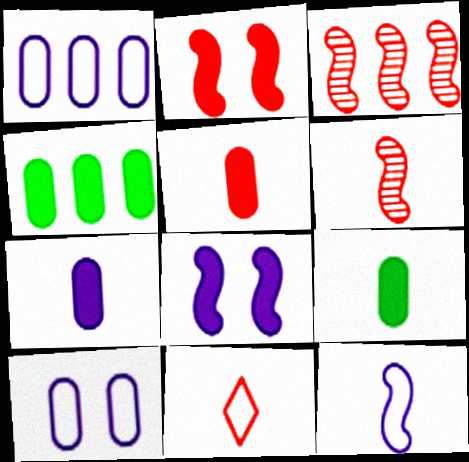[[5, 6, 11], 
[5, 7, 9]]